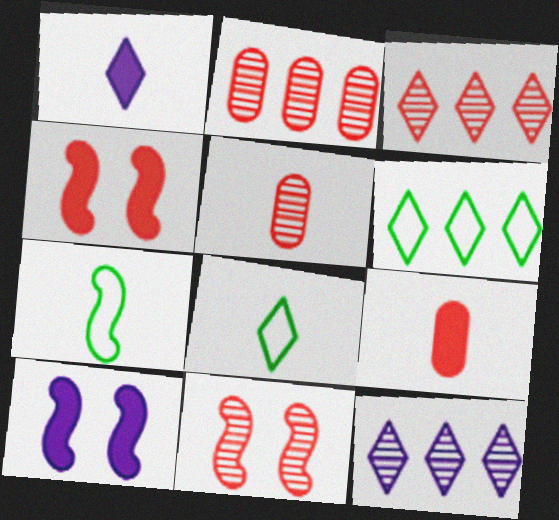[[1, 5, 7], 
[2, 8, 10], 
[3, 5, 11], 
[5, 6, 10]]